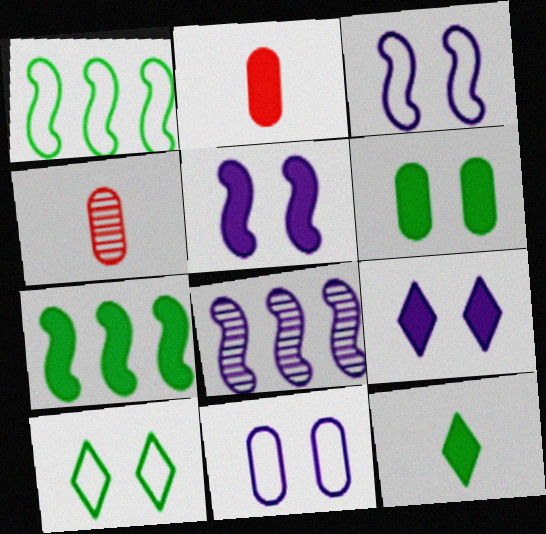[[1, 4, 9], 
[2, 7, 9], 
[2, 8, 10], 
[6, 7, 12]]